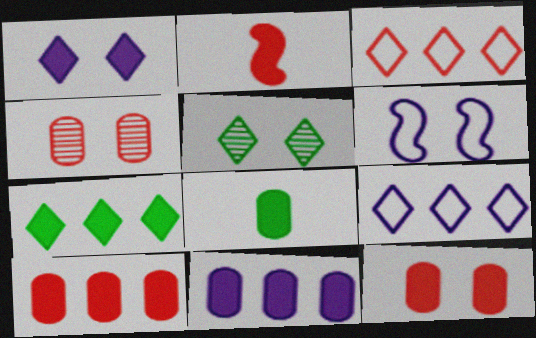[[2, 3, 4], 
[5, 6, 12], 
[8, 11, 12]]